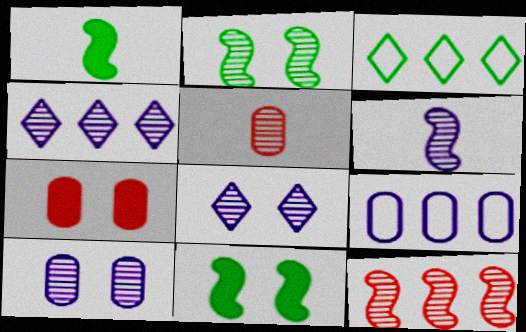[[2, 4, 5], 
[2, 6, 12], 
[3, 6, 7], 
[4, 6, 10]]